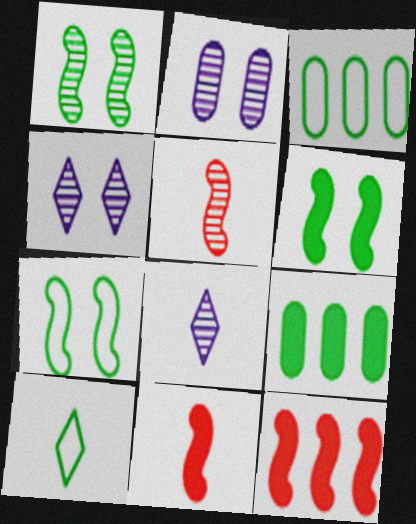[[1, 6, 7], 
[1, 9, 10], 
[2, 10, 12], 
[3, 4, 11], 
[3, 7, 10]]